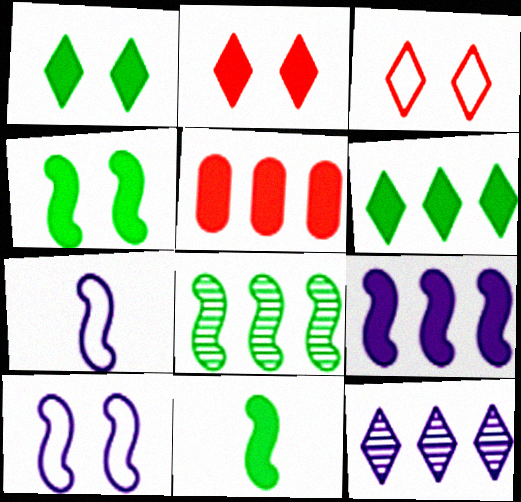[[5, 6, 9]]